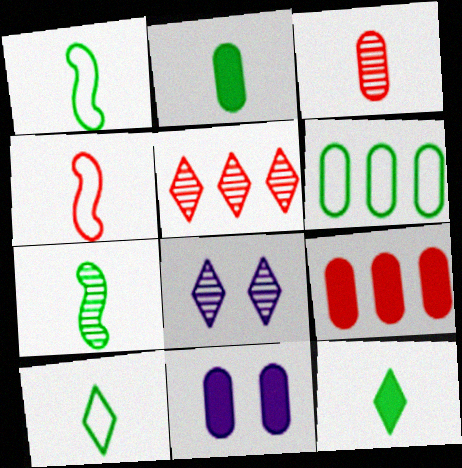[[1, 5, 11], 
[1, 8, 9], 
[2, 7, 10], 
[2, 9, 11], 
[3, 6, 11]]